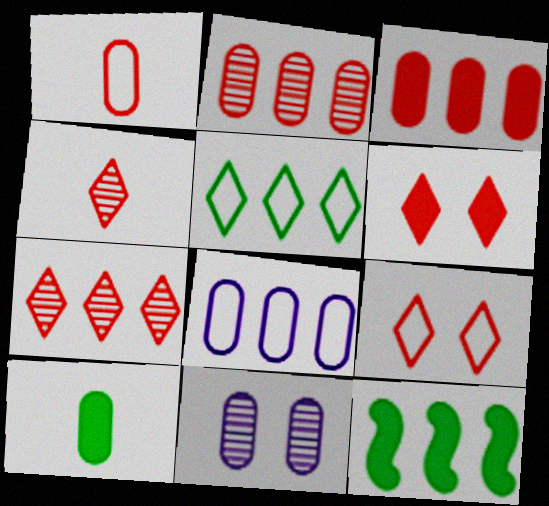[[7, 8, 12]]